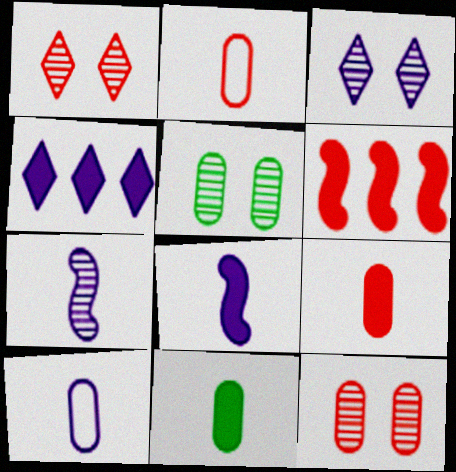[[1, 2, 6]]